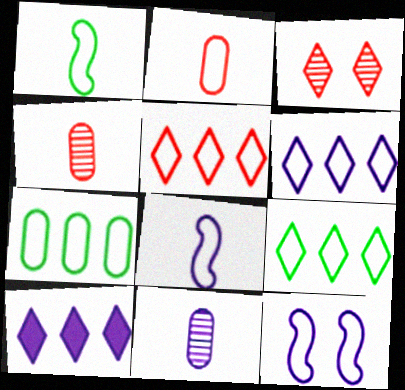[[2, 9, 12], 
[5, 6, 9], 
[10, 11, 12]]